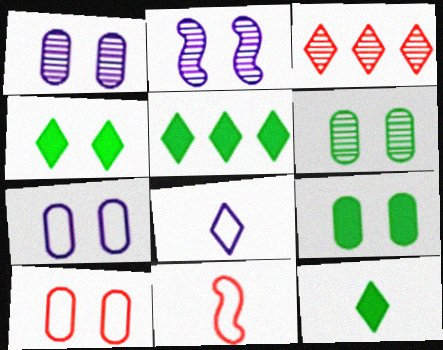[[1, 5, 11], 
[1, 9, 10], 
[2, 4, 10], 
[3, 4, 8], 
[4, 5, 12]]